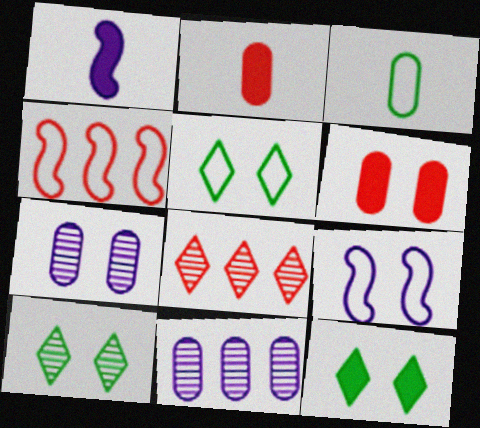[[3, 6, 11], 
[5, 10, 12], 
[6, 9, 10]]